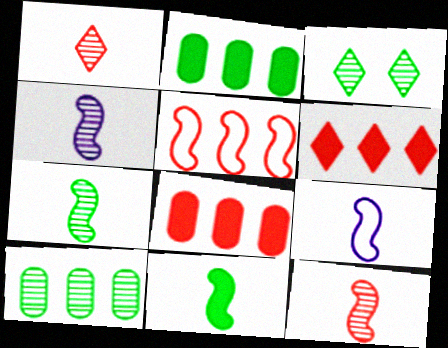[[3, 7, 10], 
[3, 8, 9], 
[4, 7, 12], 
[9, 11, 12]]